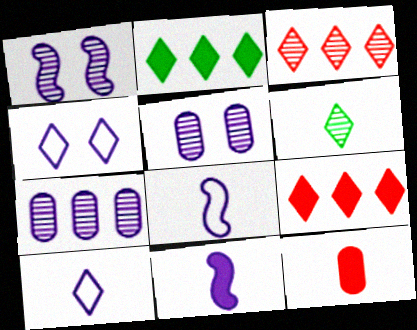[[4, 6, 9], 
[4, 7, 11], 
[6, 8, 12]]